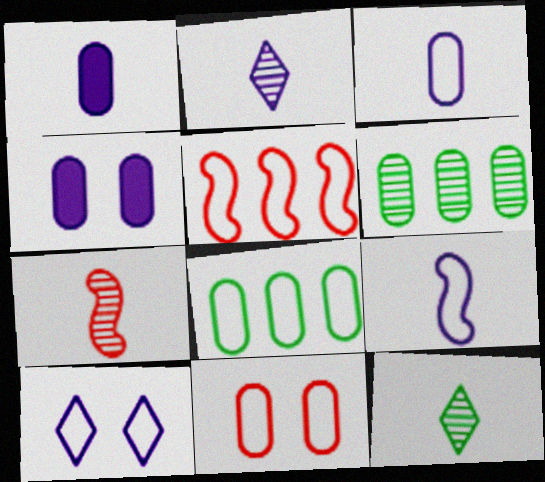[[1, 2, 9], 
[1, 6, 11], 
[3, 8, 11], 
[4, 5, 12]]